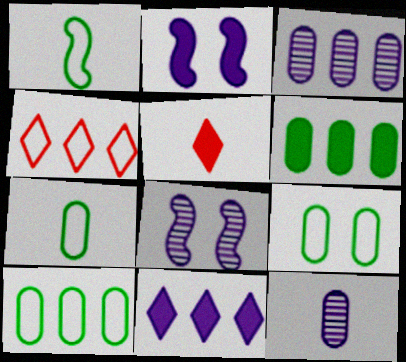[[1, 5, 12], 
[2, 5, 6], 
[5, 8, 10], 
[7, 9, 10]]